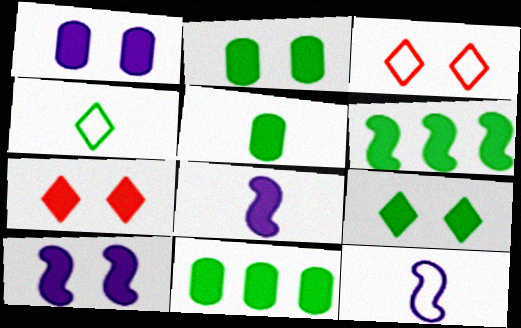[[2, 5, 11], 
[2, 7, 10], 
[5, 6, 9], 
[7, 8, 11]]